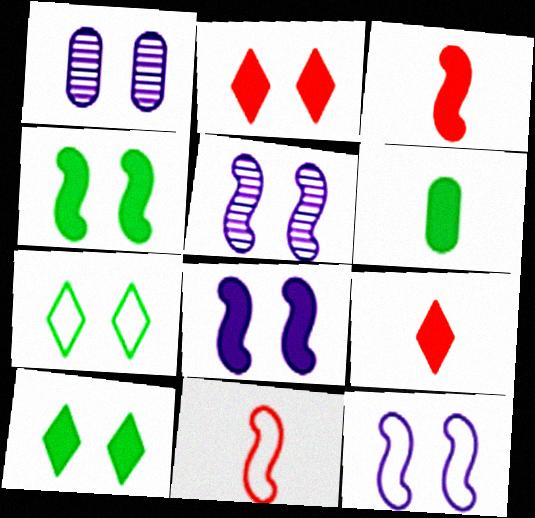[[5, 8, 12]]